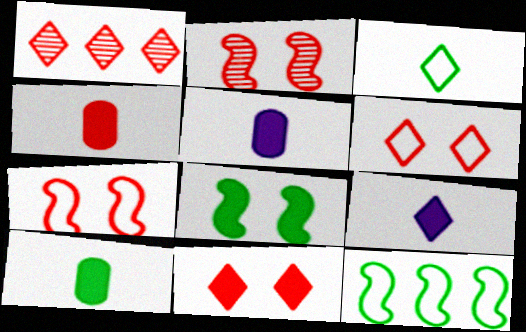[[1, 4, 7], 
[4, 5, 10]]